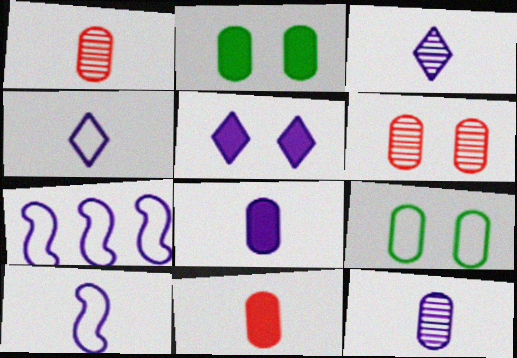[[3, 8, 10], 
[5, 7, 12]]